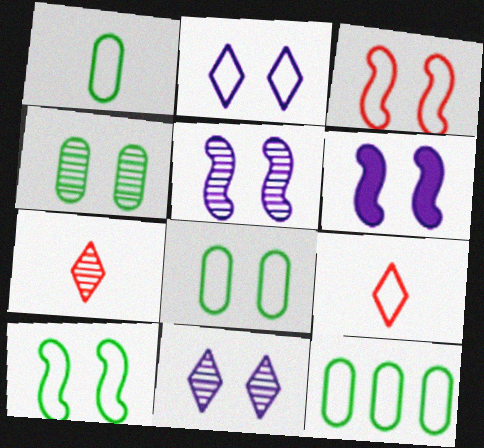[[1, 8, 12], 
[2, 3, 8], 
[6, 7, 12]]